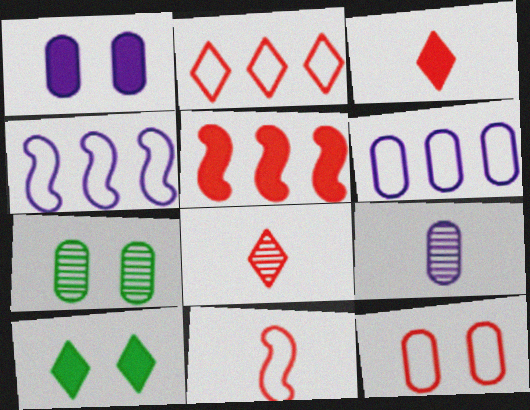[[1, 6, 9], 
[1, 7, 12], 
[2, 11, 12], 
[3, 4, 7], 
[5, 8, 12]]